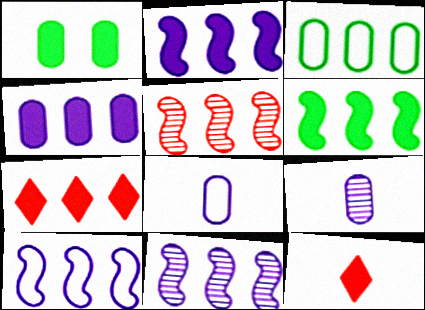[[1, 2, 12], 
[2, 10, 11], 
[3, 7, 11], 
[4, 6, 7], 
[5, 6, 10]]